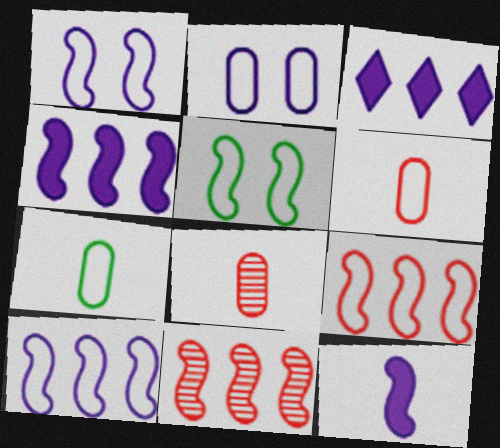[[3, 5, 8], 
[5, 11, 12]]